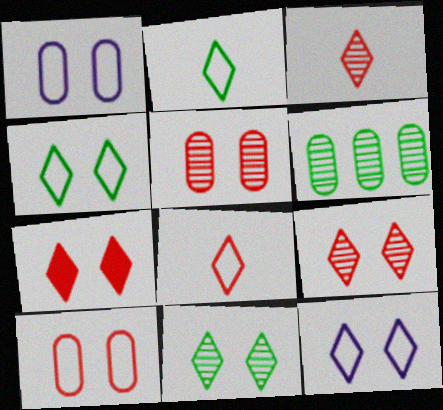[[7, 11, 12]]